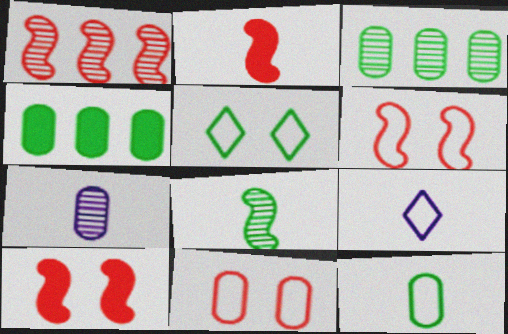[[1, 2, 6], 
[3, 9, 10], 
[4, 5, 8], 
[4, 7, 11]]